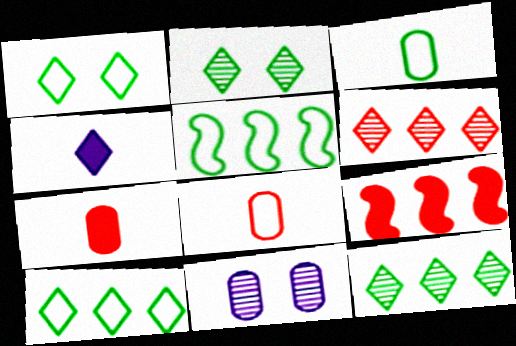[[1, 3, 5], 
[1, 4, 6]]